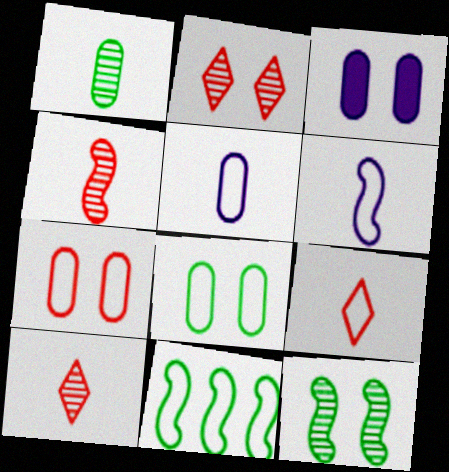[[3, 10, 11]]